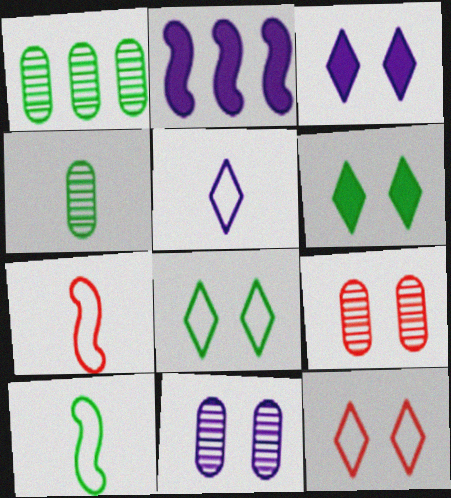[[1, 3, 7], 
[1, 6, 10], 
[2, 4, 12], 
[2, 5, 11]]